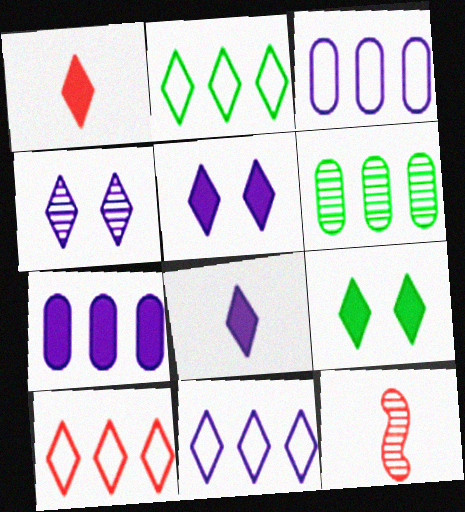[[1, 2, 4], 
[2, 10, 11], 
[3, 9, 12], 
[4, 6, 12], 
[4, 8, 11]]